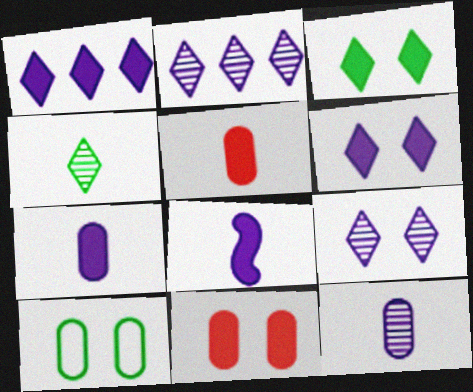[]